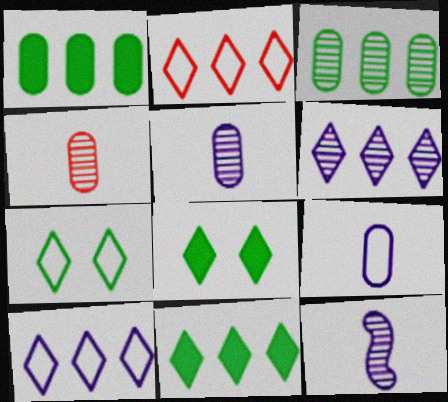[[2, 6, 11]]